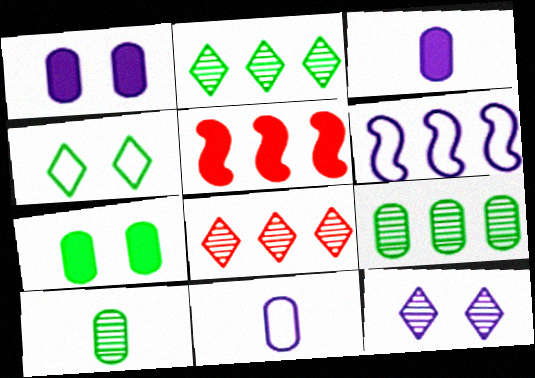[[3, 6, 12]]